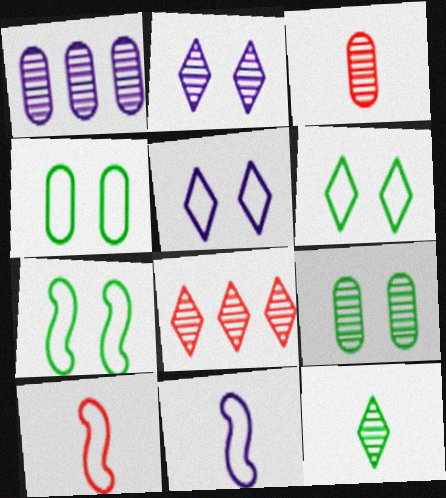[[1, 3, 9], 
[2, 8, 12], 
[4, 6, 7]]